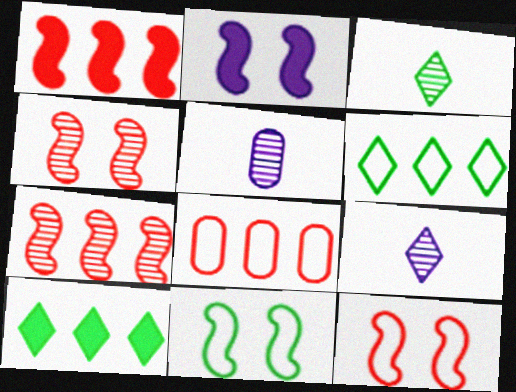[[2, 3, 8], 
[2, 4, 11], 
[5, 10, 12]]